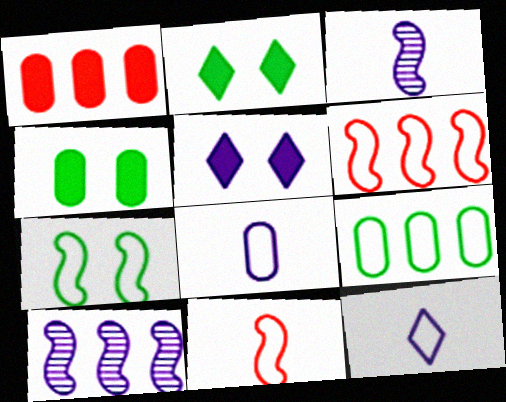[[5, 8, 10]]